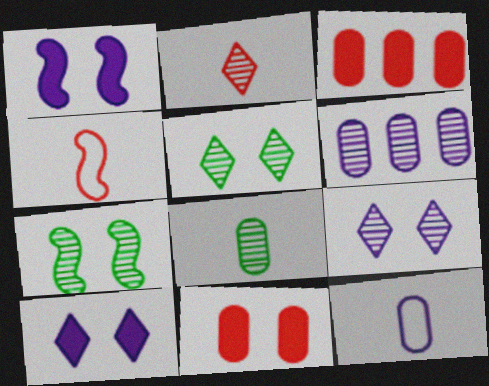[[2, 6, 7]]